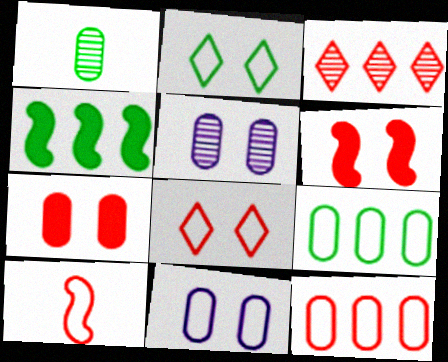[[1, 2, 4], 
[2, 5, 6], 
[3, 7, 10], 
[8, 10, 12]]